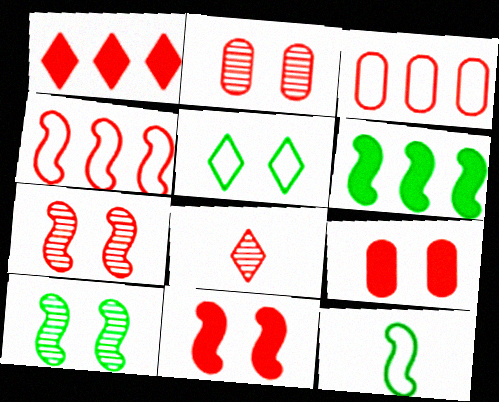[[3, 8, 11], 
[4, 8, 9], 
[6, 10, 12]]